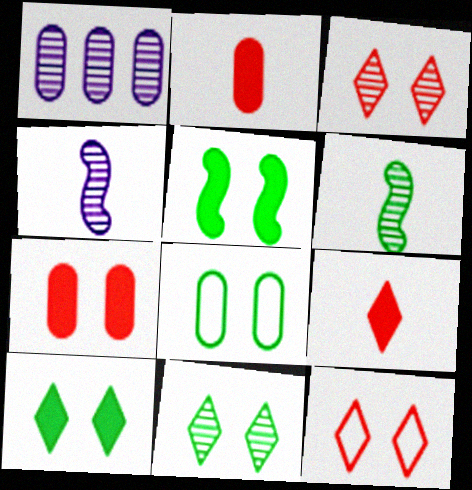[[1, 2, 8], 
[1, 3, 6], 
[5, 8, 11]]